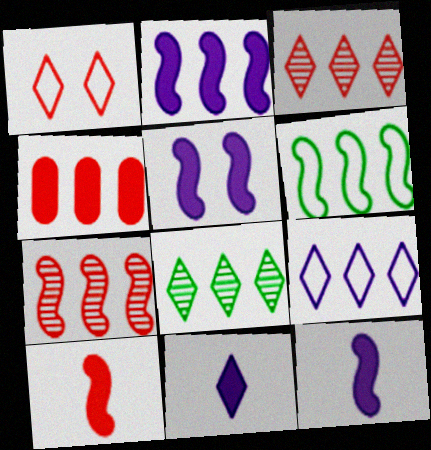[[1, 8, 11], 
[2, 5, 12], 
[2, 6, 7]]